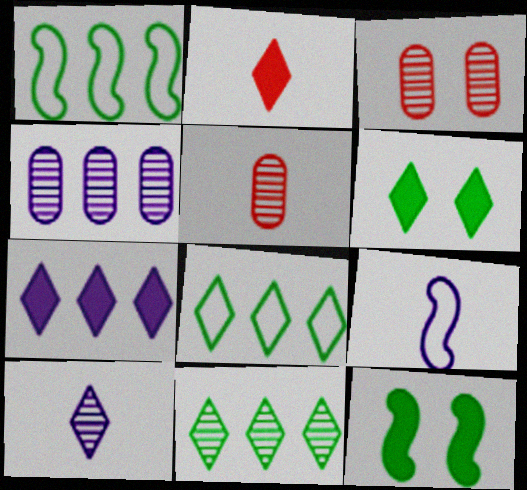[[2, 6, 7]]